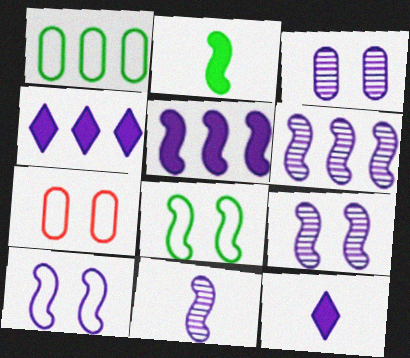[[5, 10, 11], 
[6, 9, 11]]